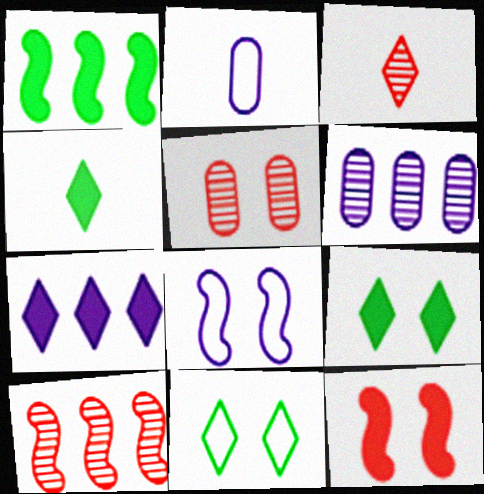[[2, 9, 10], 
[3, 5, 10], 
[3, 7, 11], 
[5, 8, 9]]